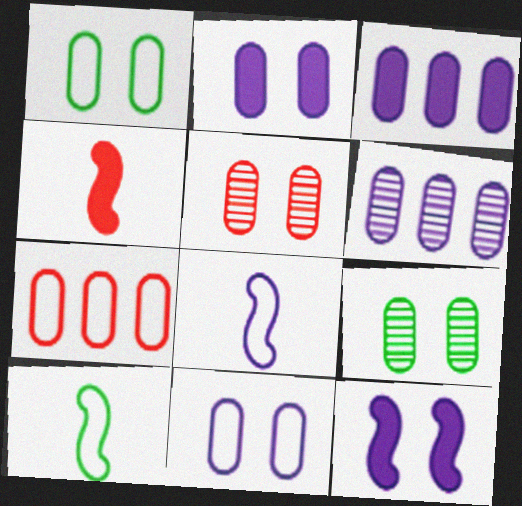[[1, 2, 5]]